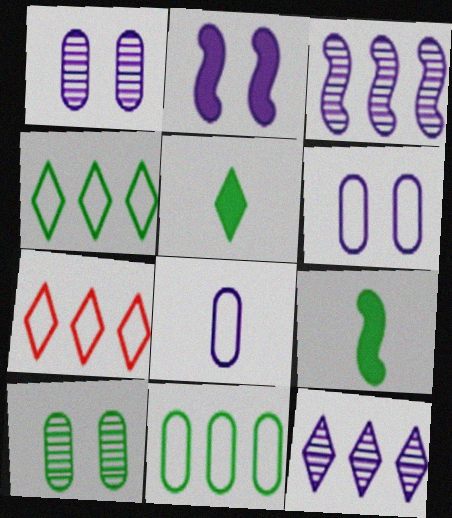[[1, 7, 9], 
[2, 8, 12], 
[4, 9, 10]]